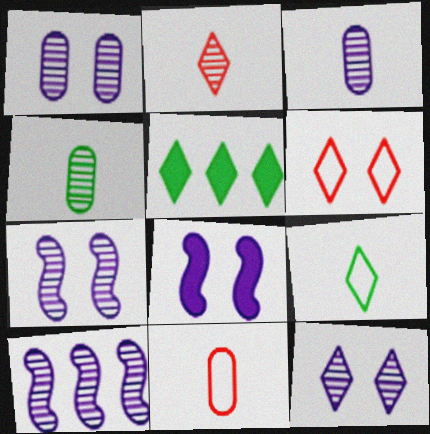[[1, 7, 12], 
[3, 10, 12], 
[5, 7, 11]]